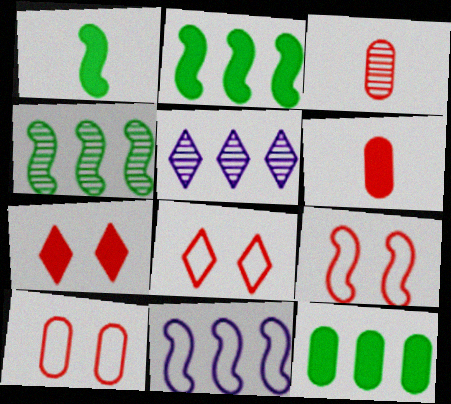[[1, 5, 10], 
[8, 9, 10]]